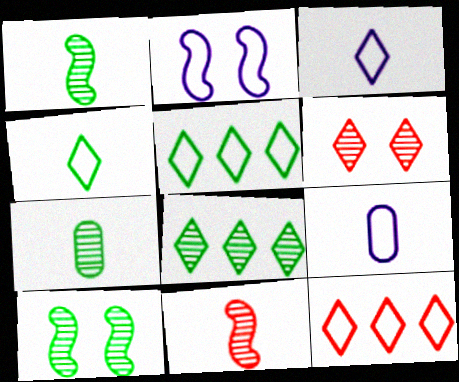[[7, 8, 10]]